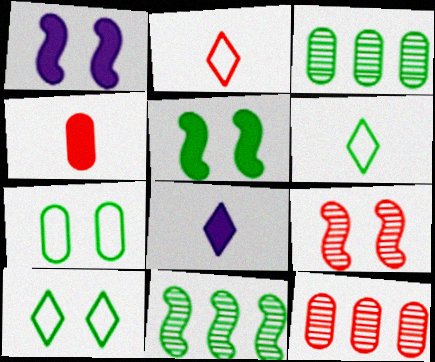[[1, 2, 3], 
[1, 6, 12], 
[3, 5, 6]]